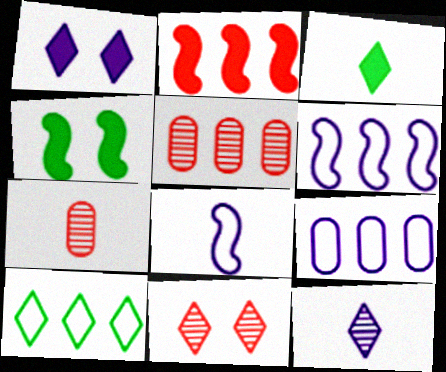[[3, 7, 8]]